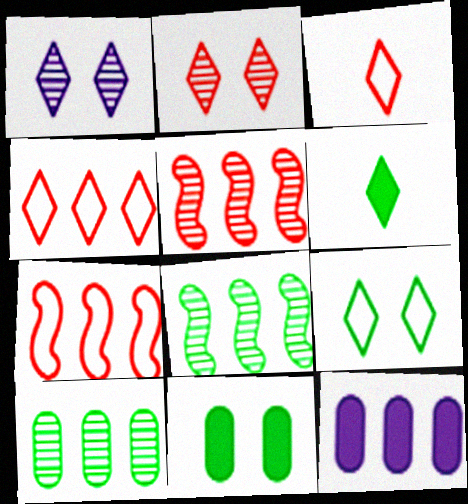[[1, 4, 6], 
[4, 8, 12]]